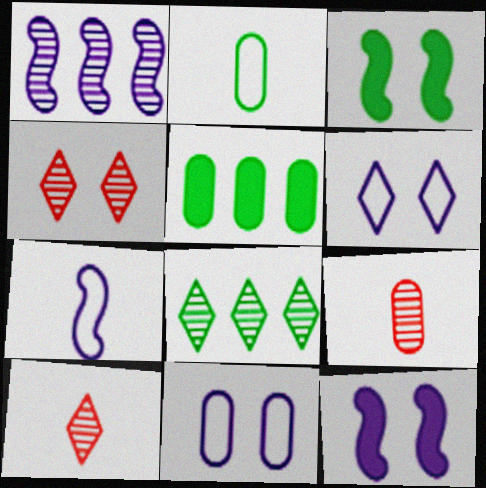[[1, 7, 12], 
[2, 3, 8], 
[3, 4, 11], 
[4, 5, 7], 
[5, 9, 11]]